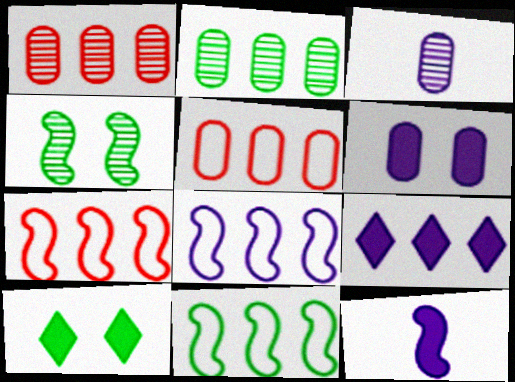[[1, 9, 11], 
[2, 7, 9], 
[3, 7, 10], 
[4, 7, 12], 
[6, 9, 12], 
[7, 8, 11]]